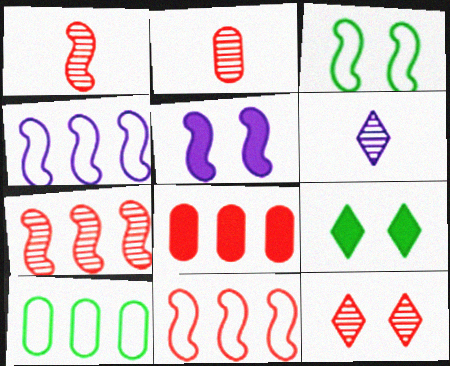[[2, 4, 9], 
[2, 7, 12], 
[3, 6, 8]]